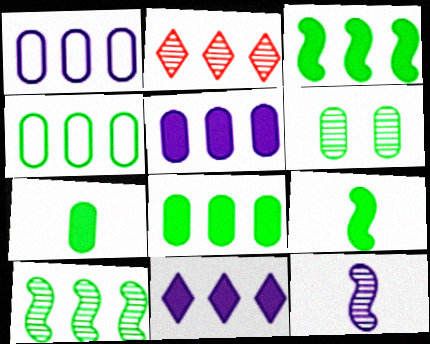[[1, 2, 3], 
[2, 6, 12], 
[4, 6, 7]]